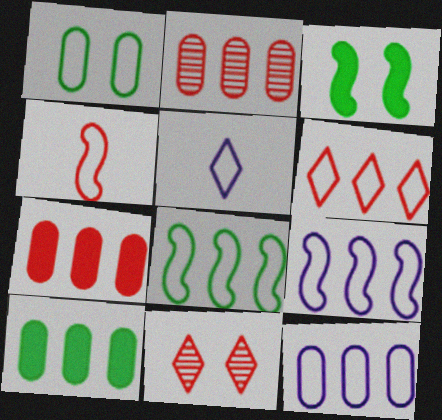[[2, 3, 5], 
[2, 10, 12], 
[4, 7, 11], 
[6, 8, 12]]